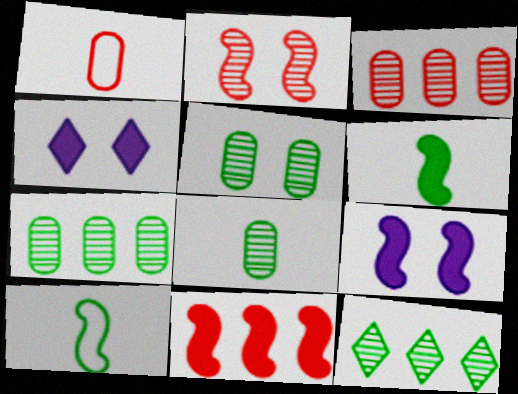[[1, 9, 12], 
[3, 4, 10], 
[5, 7, 8], 
[6, 9, 11]]